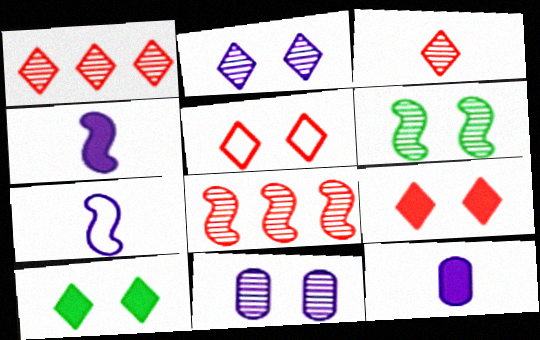[[2, 5, 10]]